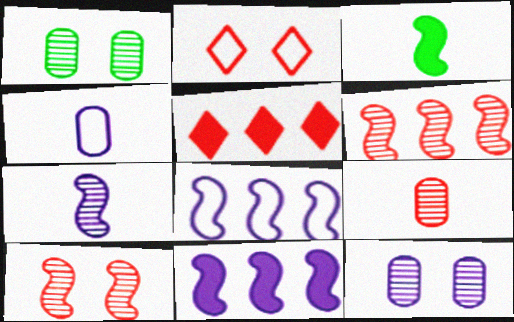[[3, 8, 10]]